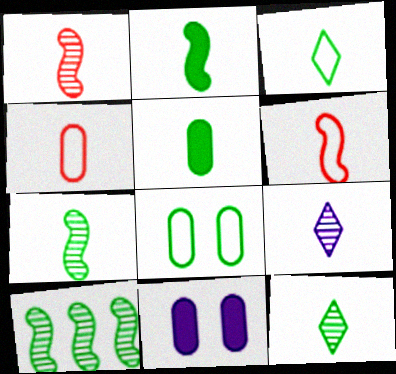[[2, 4, 9], 
[3, 5, 7], 
[5, 6, 9]]